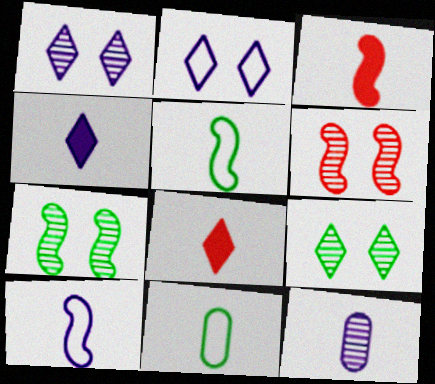[[4, 10, 12], 
[5, 8, 12]]